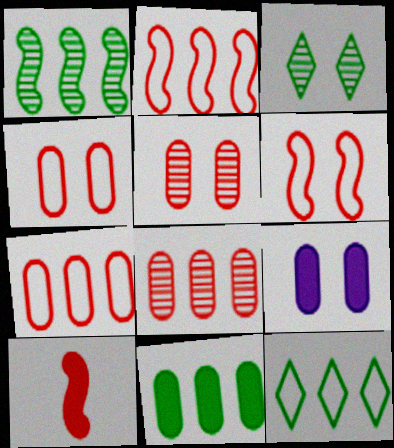[[1, 11, 12], 
[3, 6, 9]]